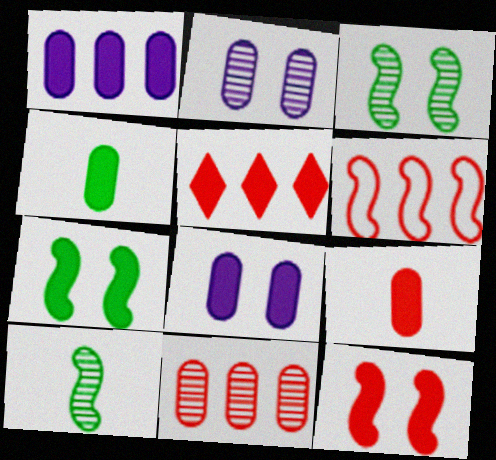[[5, 6, 11], 
[5, 9, 12]]